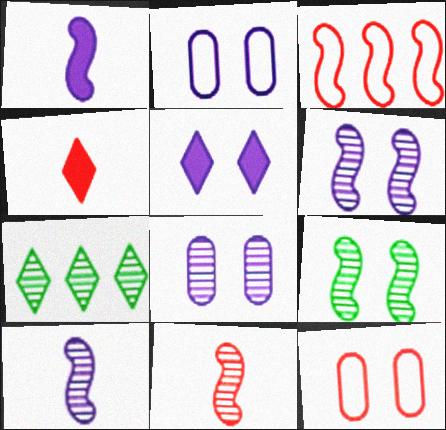[[1, 3, 9], 
[1, 7, 12], 
[2, 5, 6], 
[5, 9, 12], 
[7, 8, 11]]